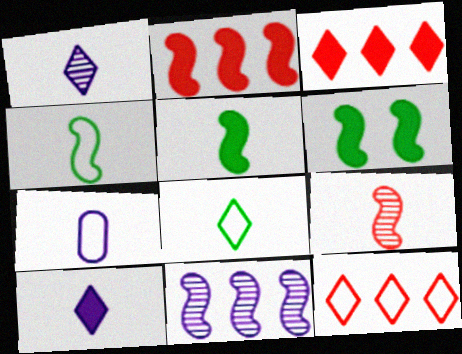[]